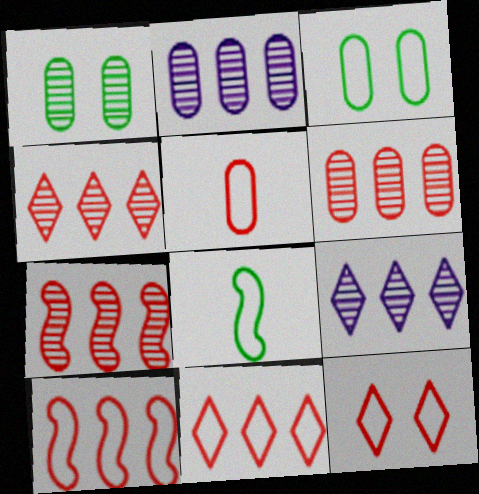[[4, 6, 7], 
[5, 10, 12]]